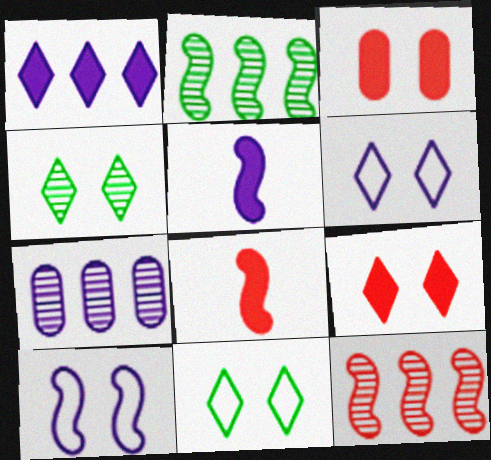[[2, 8, 10], 
[3, 4, 10], 
[4, 6, 9], 
[5, 6, 7], 
[7, 8, 11]]